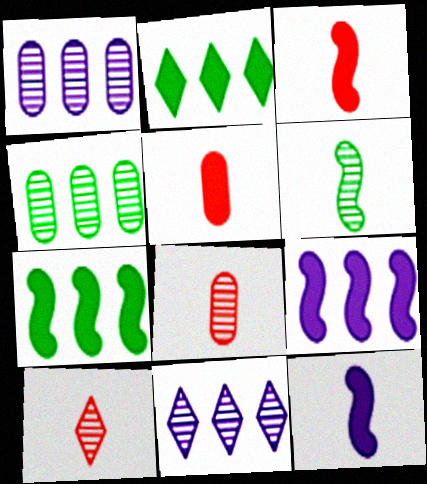[]